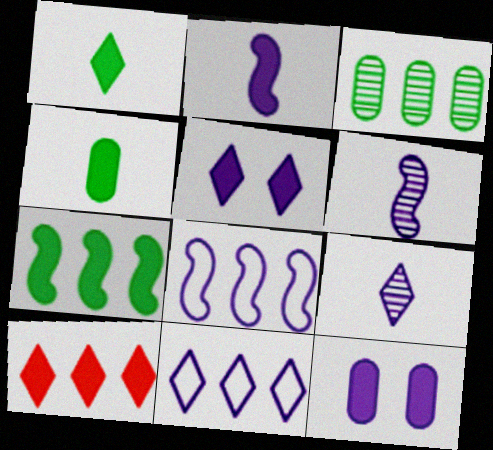[[1, 5, 10], 
[3, 8, 10], 
[5, 9, 11], 
[6, 11, 12], 
[8, 9, 12]]